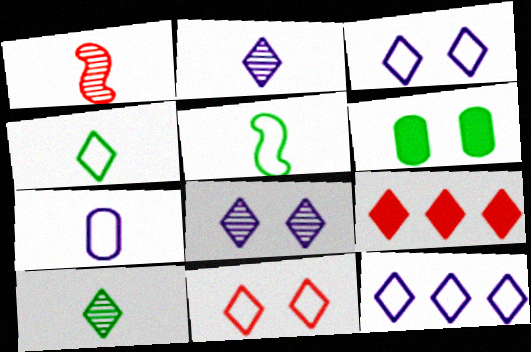[[1, 6, 12], 
[3, 9, 10], 
[4, 8, 9], 
[4, 11, 12]]